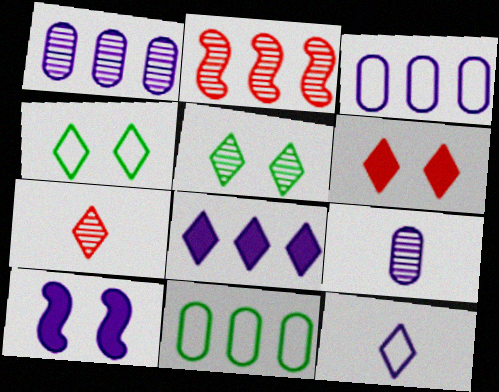[[1, 10, 12], 
[2, 5, 9], 
[2, 8, 11], 
[4, 7, 8], 
[7, 10, 11]]